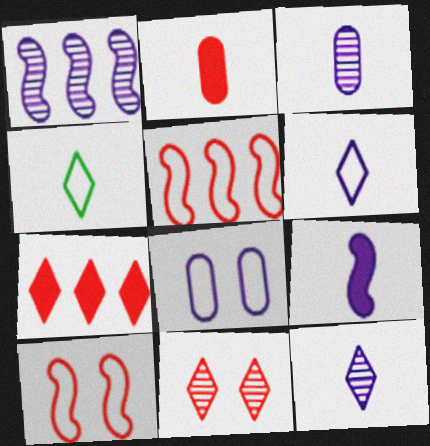[[2, 5, 11], 
[3, 6, 9], 
[4, 5, 8]]